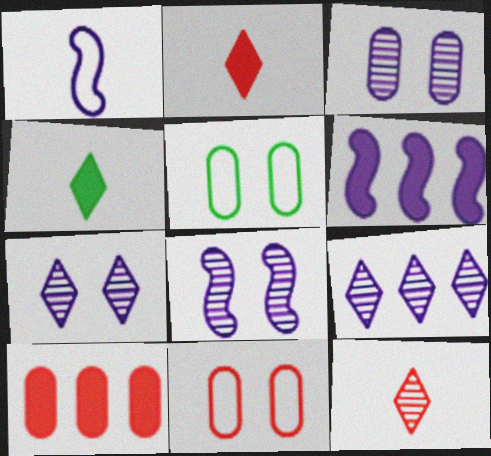[[1, 6, 8], 
[3, 7, 8], 
[5, 6, 12]]